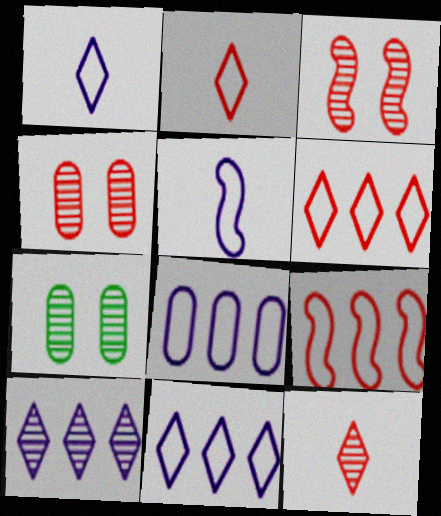[]